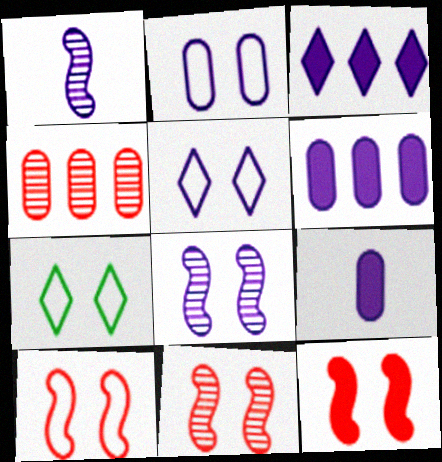[[1, 2, 3], 
[1, 5, 6], 
[2, 7, 10], 
[10, 11, 12]]